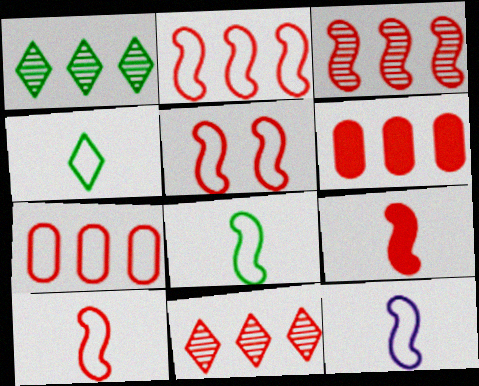[[2, 5, 10], 
[2, 6, 11], 
[3, 5, 9], 
[8, 10, 12]]